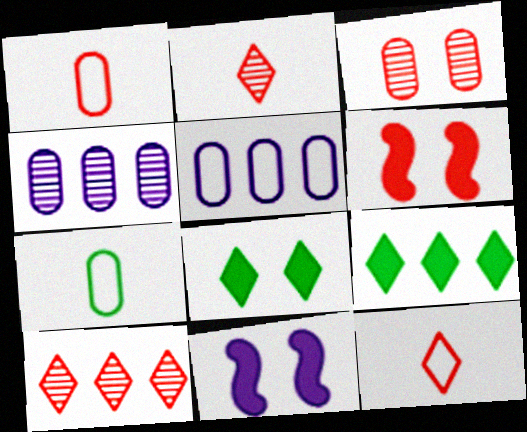[[1, 6, 10], 
[7, 10, 11]]